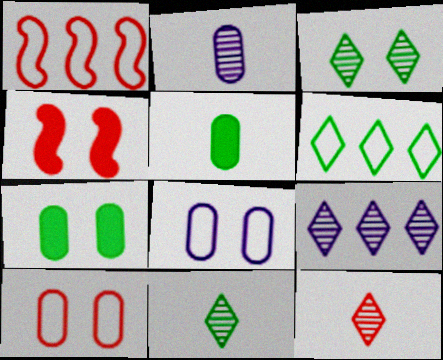[[2, 4, 6], 
[3, 4, 8], 
[3, 9, 12]]